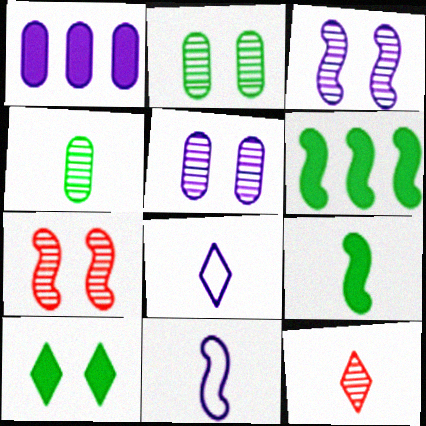[[1, 3, 8], 
[6, 7, 11]]